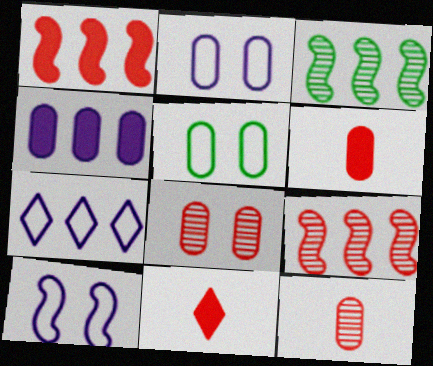[[2, 3, 11], 
[4, 5, 12]]